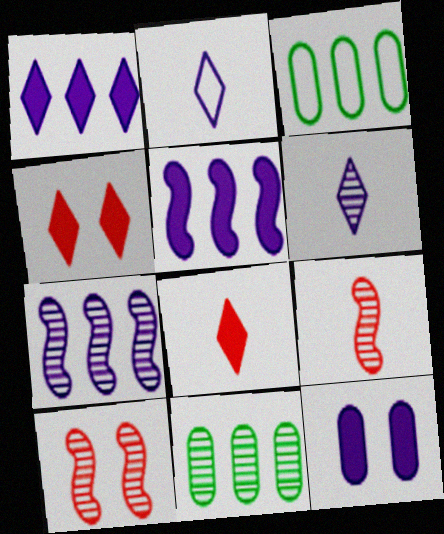[[2, 7, 12], 
[6, 10, 11]]